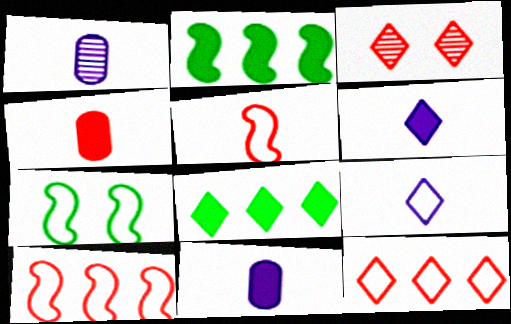[[3, 4, 10], 
[3, 8, 9]]